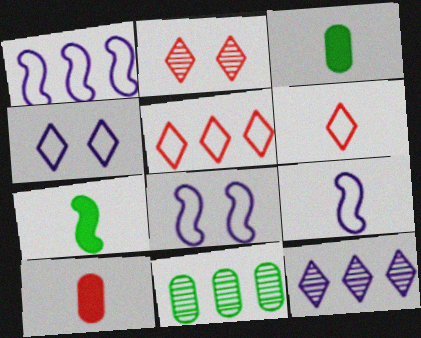[[1, 2, 3], 
[1, 8, 9]]